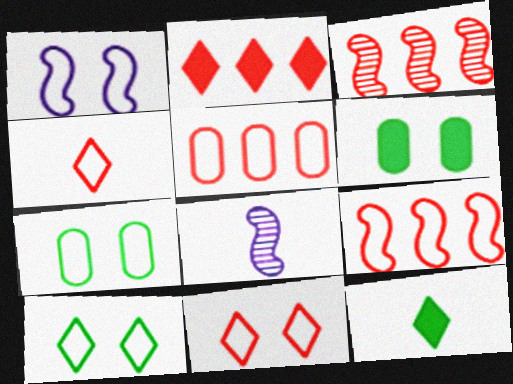[[1, 7, 11], 
[2, 3, 5], 
[2, 7, 8]]